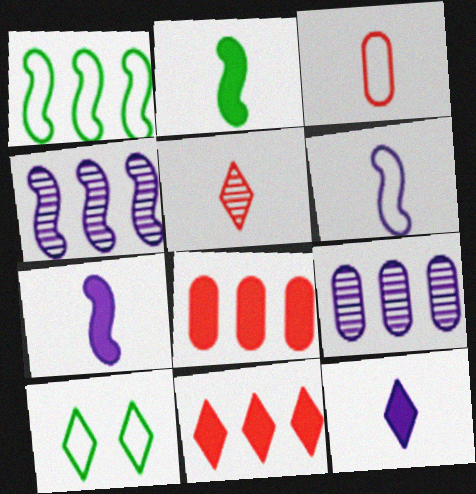[[1, 9, 11]]